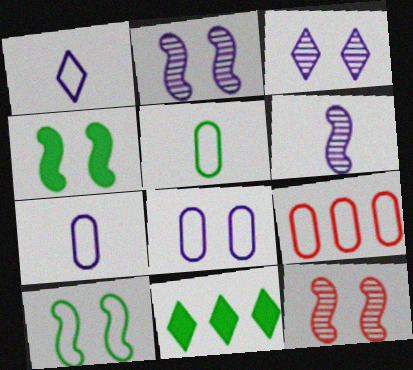[[1, 9, 10], 
[5, 8, 9], 
[7, 11, 12]]